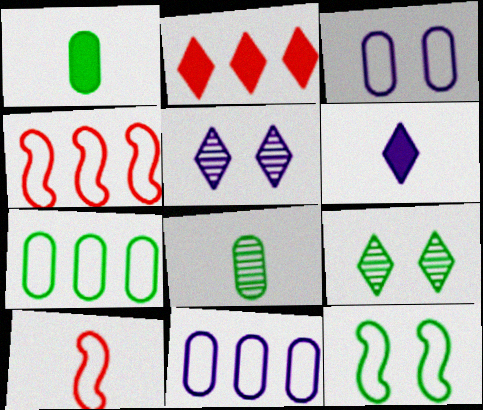[[1, 4, 5], 
[6, 8, 10]]